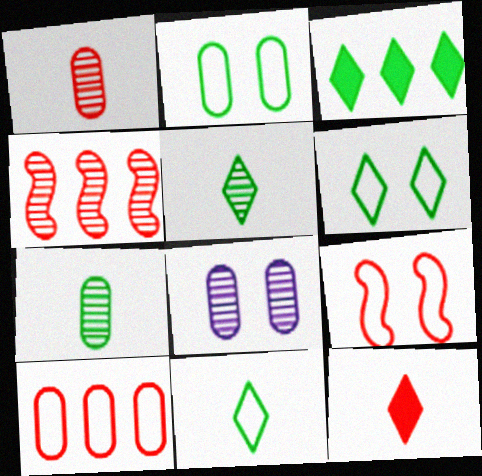[[3, 5, 6], 
[4, 5, 8]]